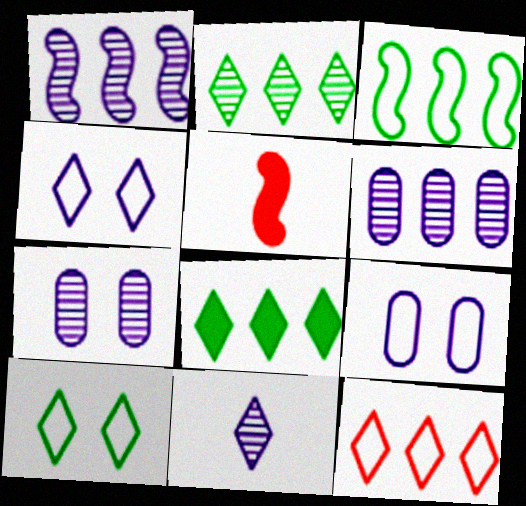[[1, 7, 11], 
[2, 5, 9], 
[5, 6, 10]]